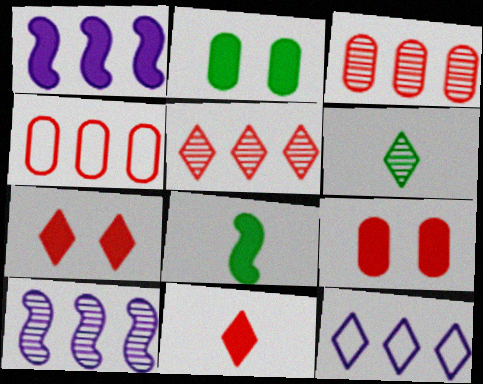[[1, 2, 11], 
[6, 7, 12]]